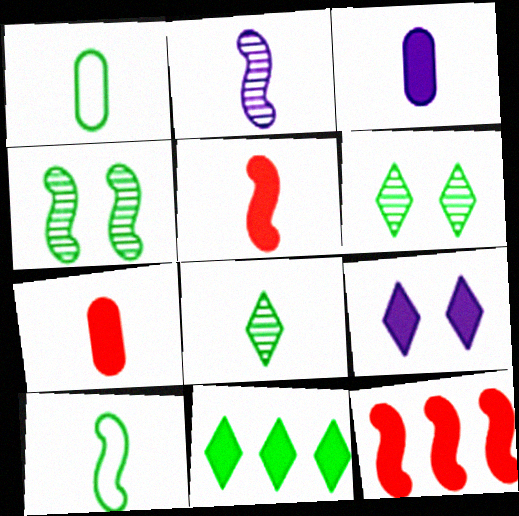[[1, 4, 11], 
[2, 5, 10]]